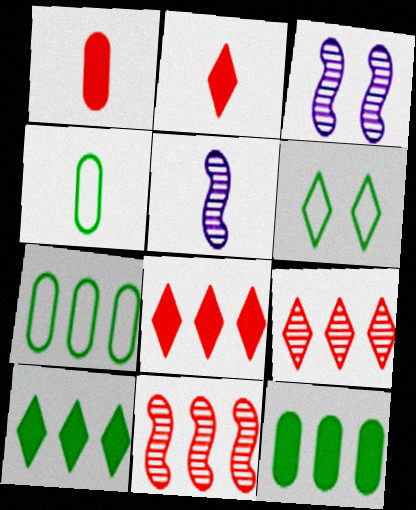[[2, 3, 7], 
[2, 4, 5], 
[3, 4, 8]]